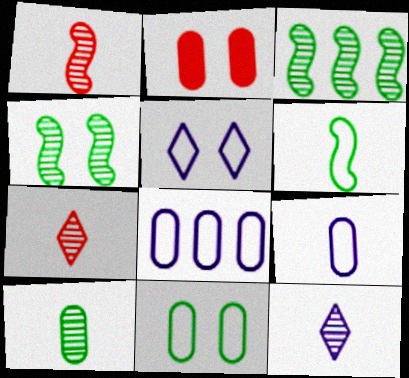[[1, 10, 12], 
[2, 4, 5], 
[2, 8, 10]]